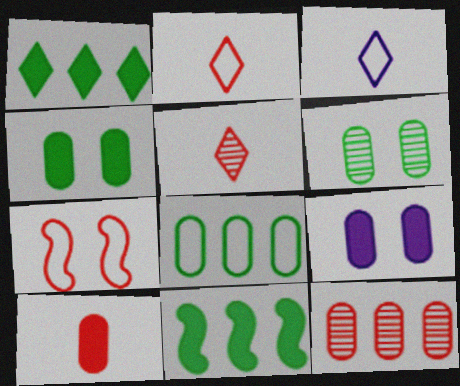[[3, 7, 8]]